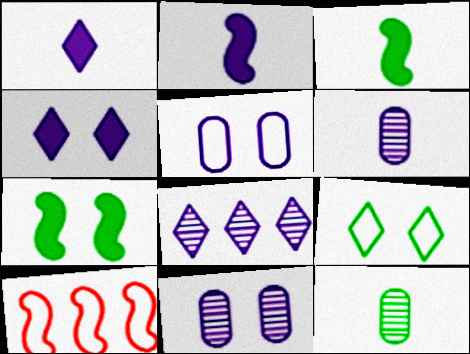[[2, 5, 8], 
[4, 10, 12]]